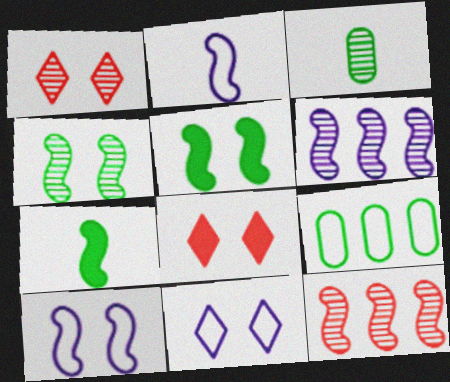[[1, 3, 6], 
[2, 5, 12], 
[7, 10, 12]]